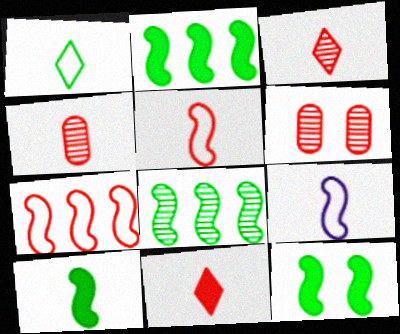[[2, 10, 12], 
[4, 5, 11], 
[6, 7, 11]]